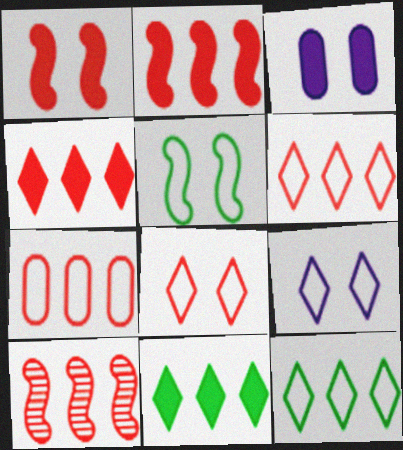[[4, 7, 10]]